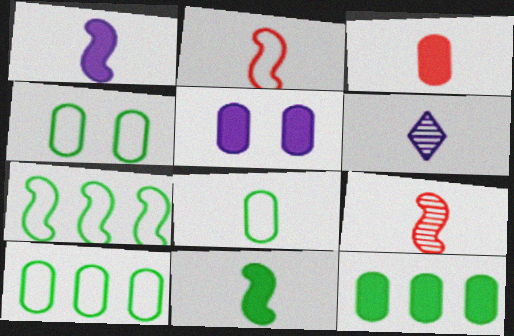[[3, 5, 12], 
[4, 8, 10]]